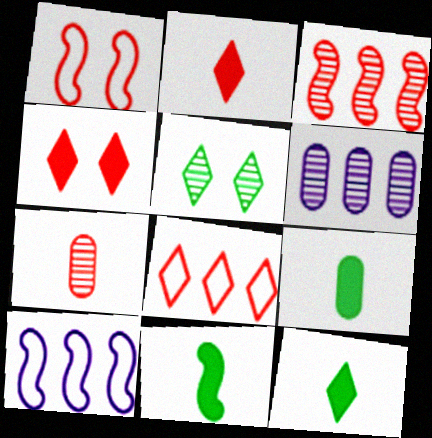[[1, 6, 12], 
[9, 11, 12]]